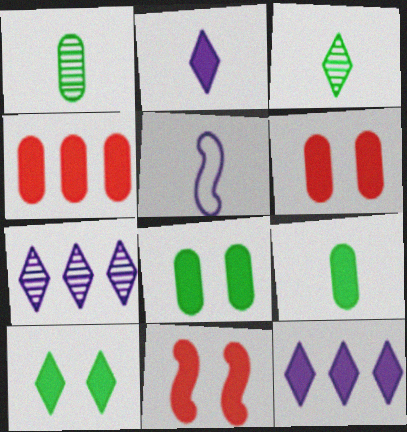[[9, 11, 12]]